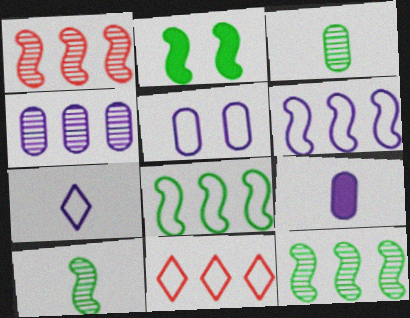[[2, 8, 10], 
[4, 5, 9], 
[5, 6, 7]]